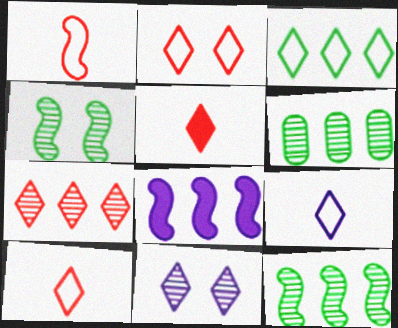[[1, 4, 8], 
[2, 3, 9], 
[2, 5, 7], 
[3, 5, 11]]